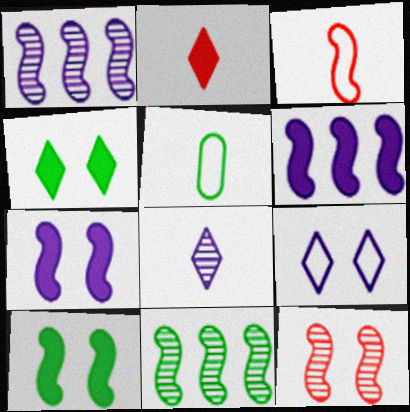[[1, 3, 10], 
[3, 7, 11], 
[4, 5, 11]]